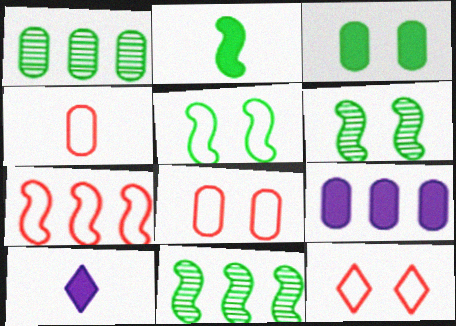[[2, 5, 11], 
[4, 7, 12], 
[8, 10, 11]]